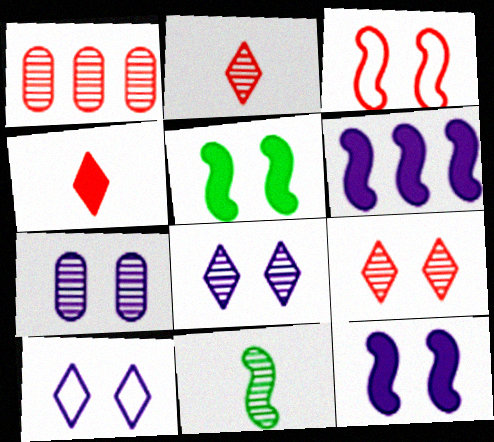[[1, 3, 4], 
[1, 8, 11], 
[3, 6, 11], 
[7, 10, 12]]